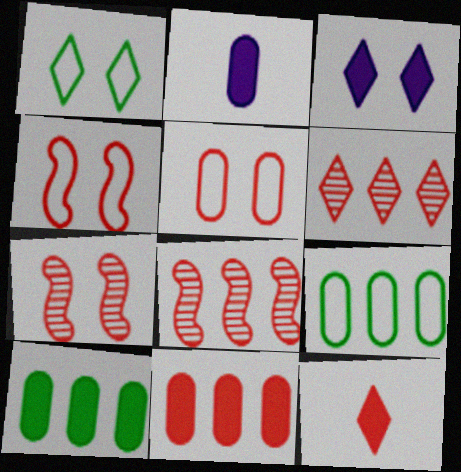[[1, 2, 8], 
[5, 8, 12]]